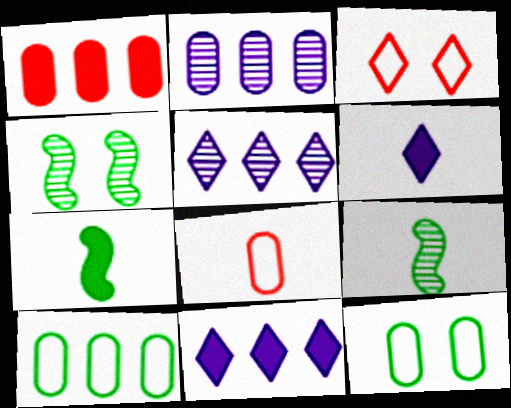[[1, 2, 10], 
[2, 3, 7], 
[4, 8, 11], 
[6, 8, 9]]